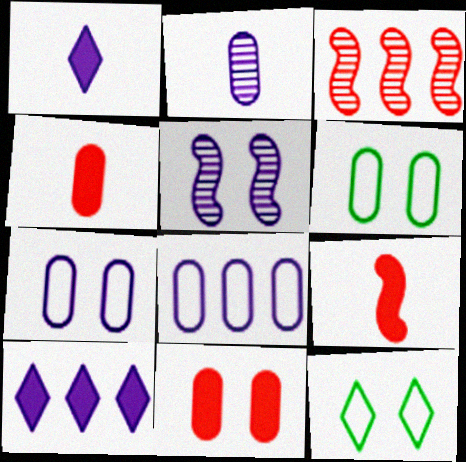[[1, 3, 6], 
[1, 5, 8], 
[5, 11, 12]]